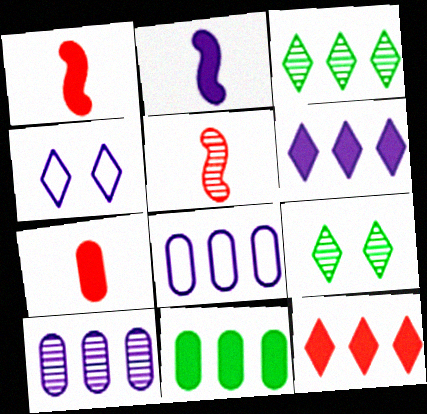[[1, 8, 9], 
[2, 4, 10], 
[4, 5, 11], 
[5, 9, 10]]